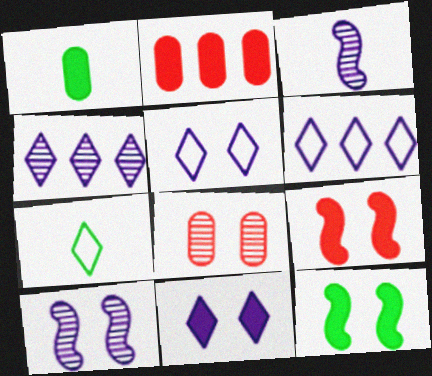[[2, 7, 10], 
[5, 8, 12]]